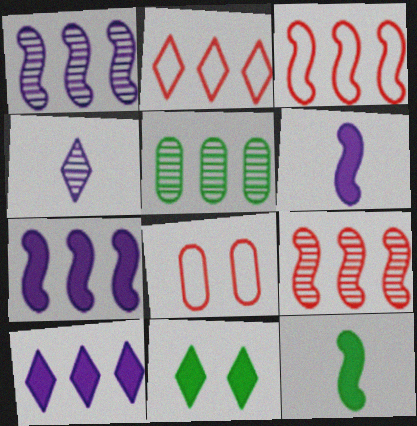[[2, 4, 11], 
[2, 5, 7], 
[3, 5, 10]]